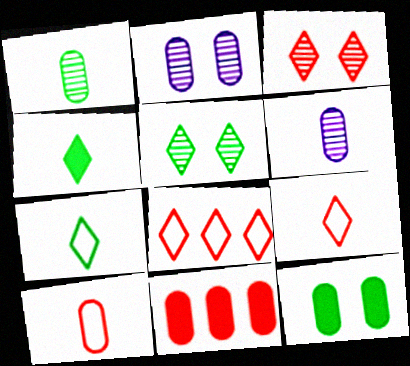[]